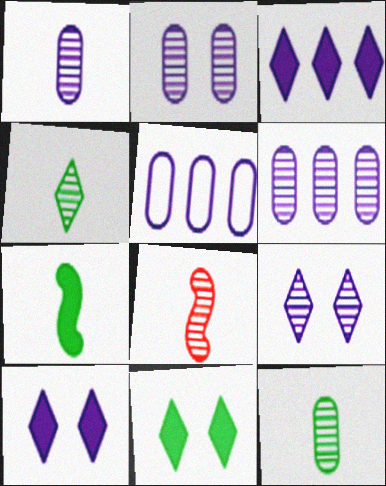[[1, 2, 6], 
[1, 4, 8], 
[5, 8, 11]]